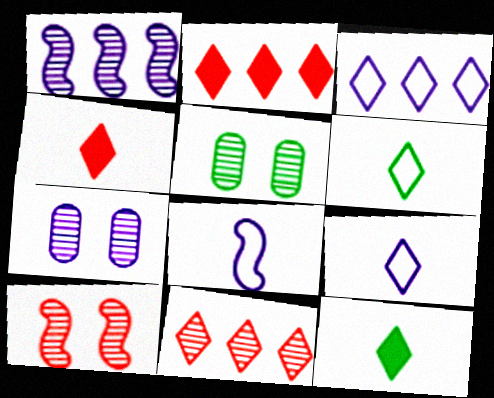[[2, 5, 8]]